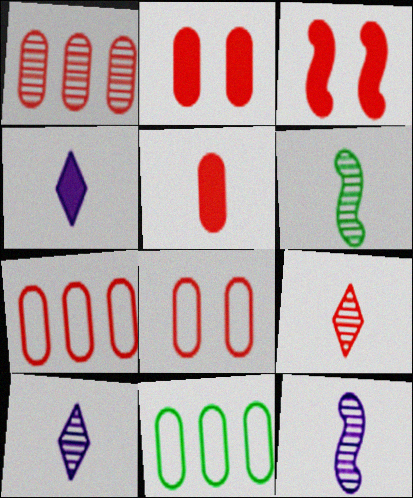[[1, 5, 8], 
[3, 7, 9], 
[3, 10, 11]]